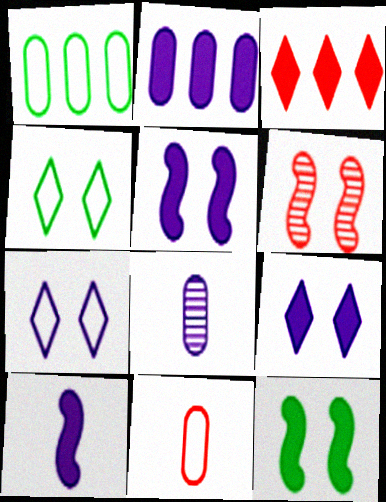[[2, 9, 10], 
[3, 6, 11]]